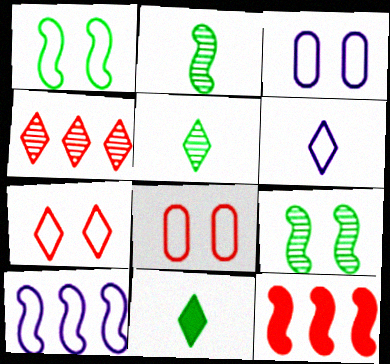[[1, 3, 7], 
[3, 5, 12], 
[3, 6, 10]]